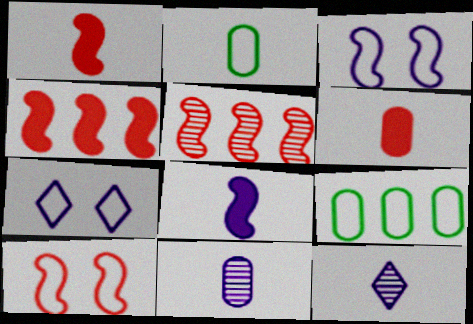[[1, 2, 12], 
[1, 5, 10], 
[2, 6, 11]]